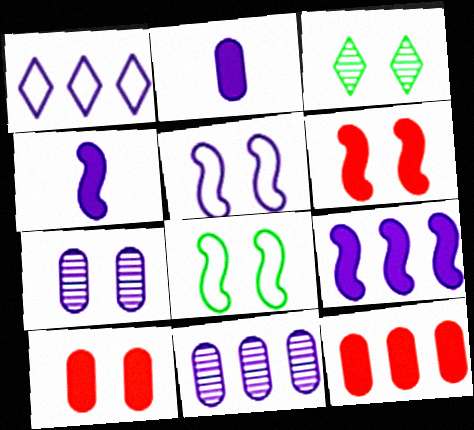[[1, 4, 7], 
[1, 9, 11], 
[3, 5, 10]]